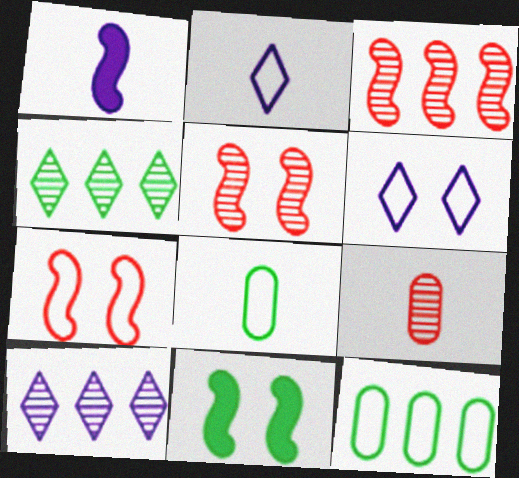[[2, 7, 12], 
[4, 8, 11]]